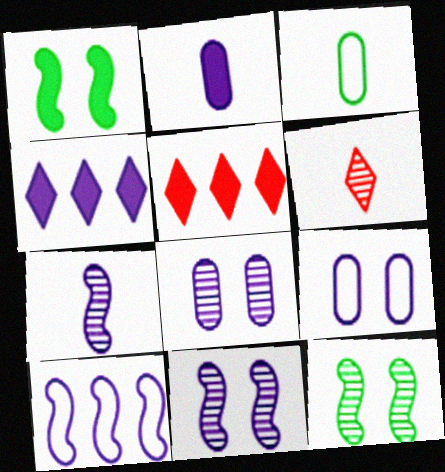[[1, 2, 5], 
[3, 5, 11], 
[4, 7, 9]]